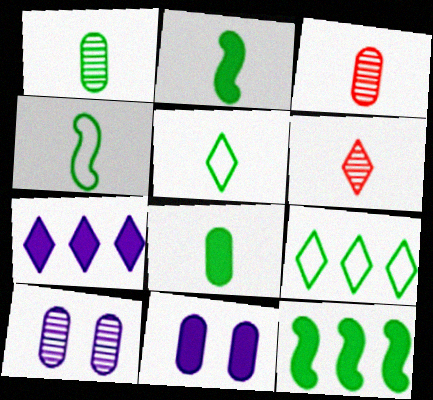[[1, 2, 5]]